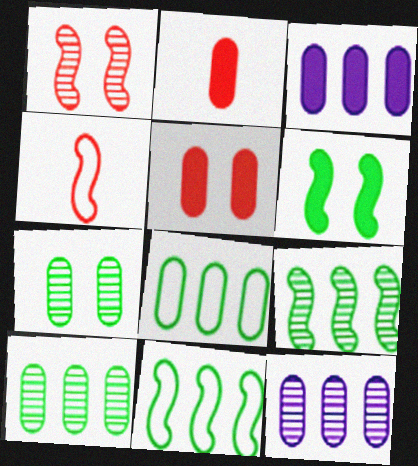[]